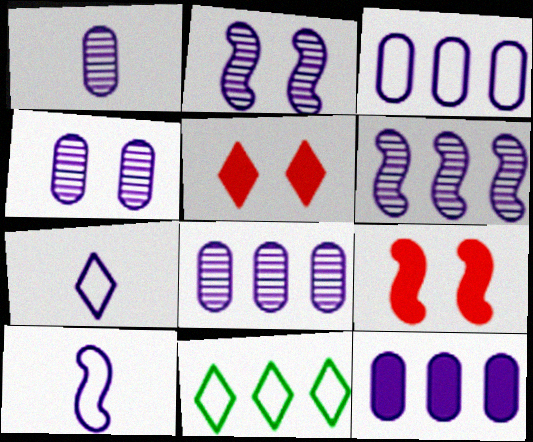[[1, 4, 8], 
[1, 9, 11], 
[2, 7, 12], 
[3, 8, 12]]